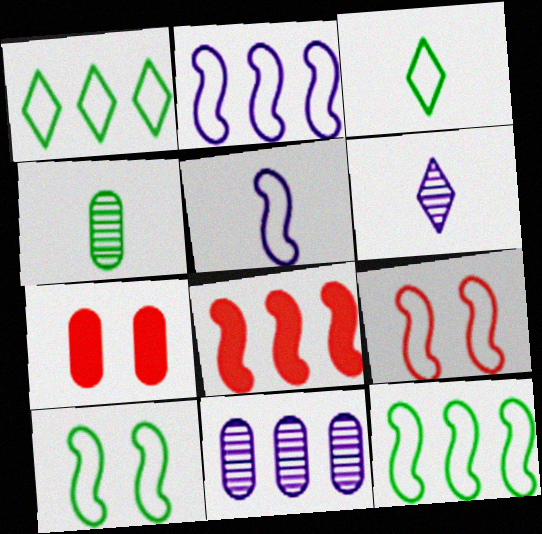[[1, 8, 11], 
[5, 9, 12], 
[6, 7, 12]]